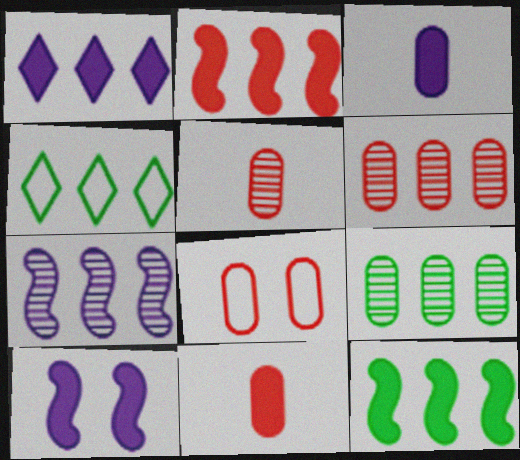[[1, 3, 10], 
[3, 8, 9], 
[4, 5, 10], 
[4, 9, 12], 
[6, 8, 11]]